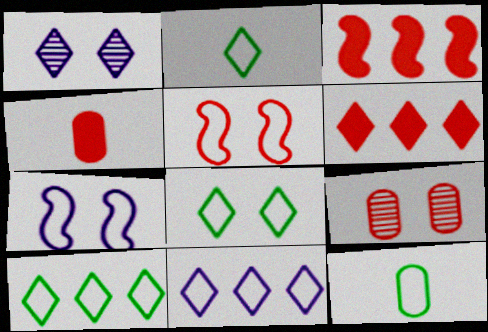[[1, 2, 6], 
[1, 3, 12], 
[2, 8, 10], 
[5, 11, 12]]